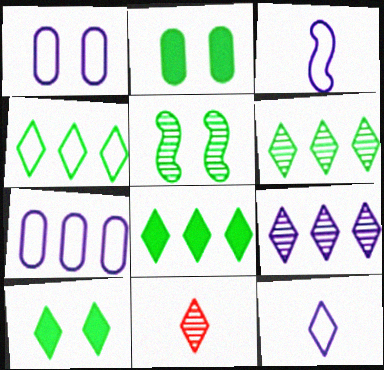[[4, 6, 8]]